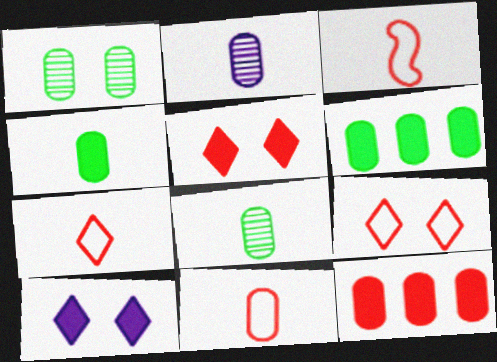[[2, 4, 11], 
[3, 7, 11]]